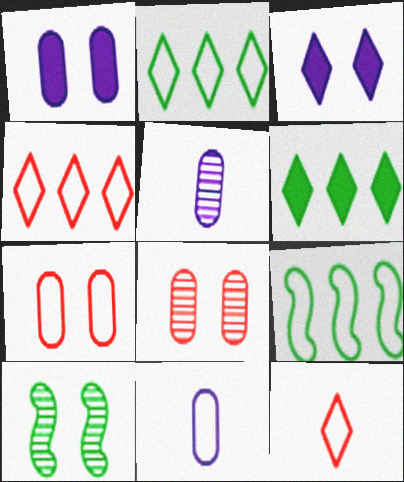[[3, 7, 10]]